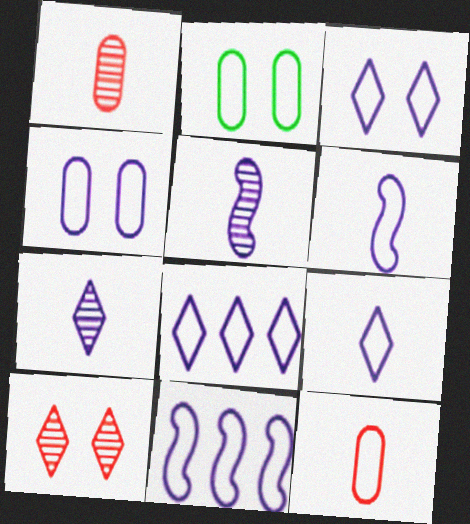[[3, 8, 9], 
[4, 6, 8], 
[4, 9, 11]]